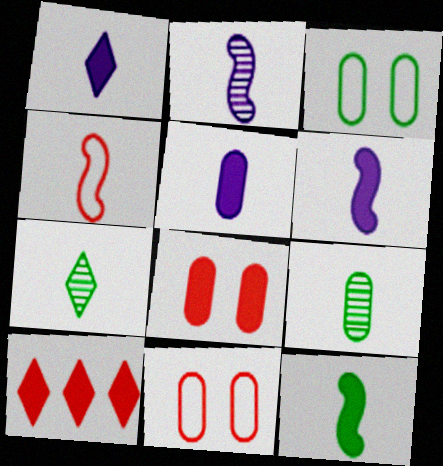[[1, 4, 9], 
[1, 5, 6], 
[2, 3, 10], 
[2, 4, 12], 
[4, 5, 7]]